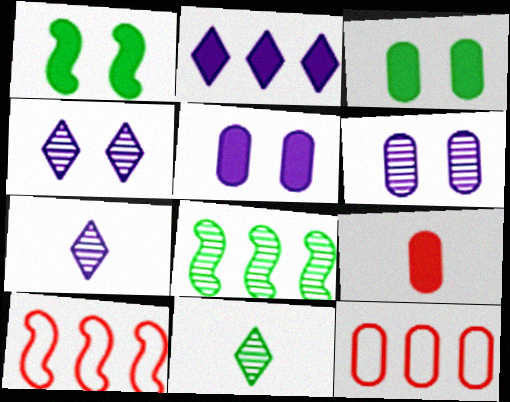[[1, 2, 9], 
[1, 7, 12], 
[2, 8, 12], 
[3, 7, 10], 
[5, 10, 11]]